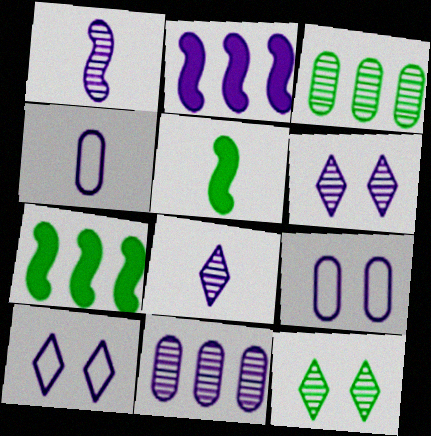[[1, 6, 11], 
[2, 4, 6], 
[2, 8, 9]]